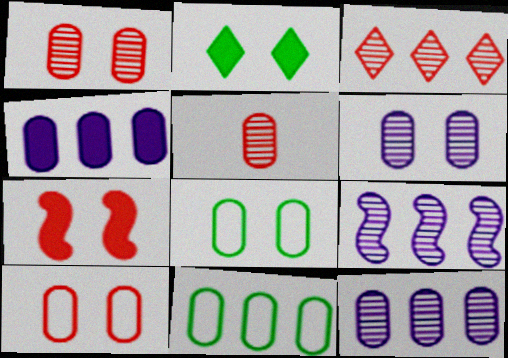[[4, 5, 8]]